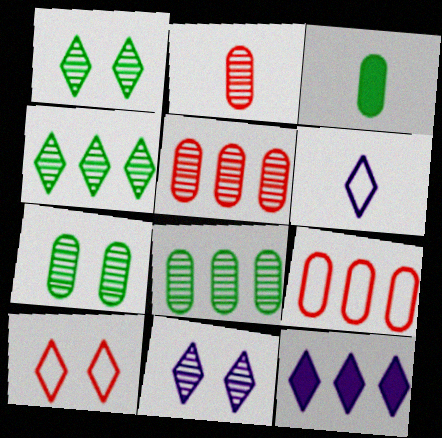[[6, 11, 12]]